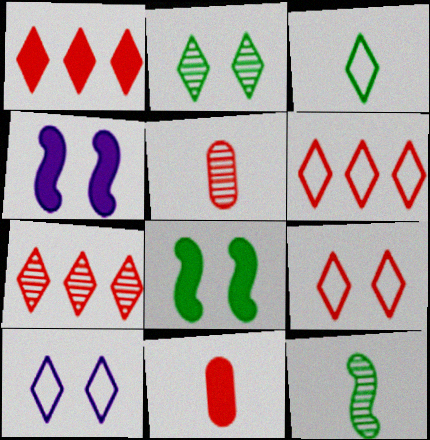[[1, 6, 7], 
[3, 6, 10]]